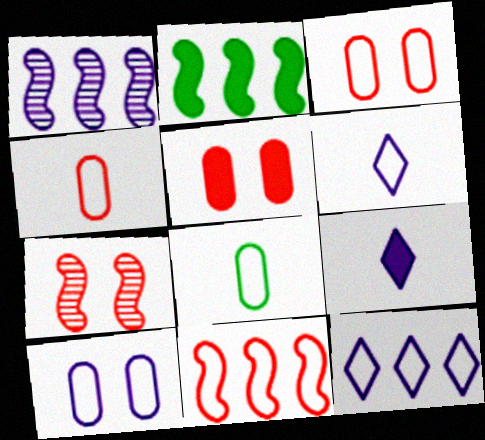[[1, 2, 11], 
[1, 9, 10], 
[2, 5, 9]]